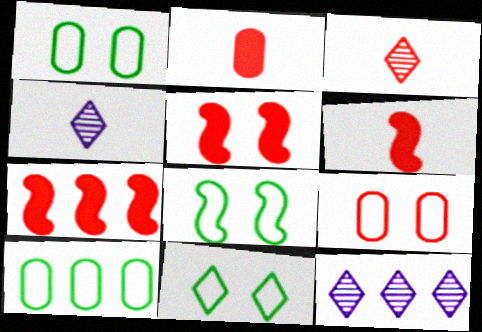[[1, 4, 7], 
[1, 6, 12], 
[1, 8, 11], 
[2, 8, 12], 
[3, 7, 9], 
[4, 5, 10], 
[5, 6, 7], 
[7, 10, 12]]